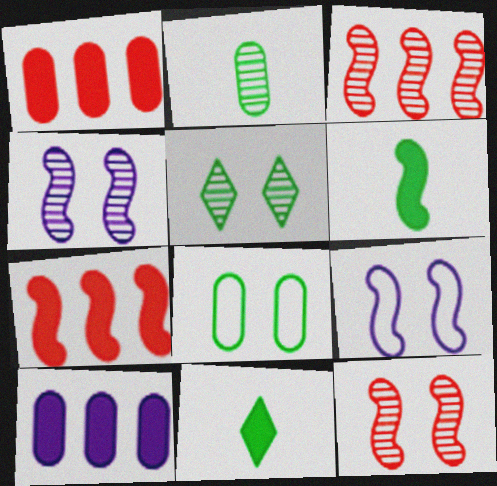[[3, 6, 9]]